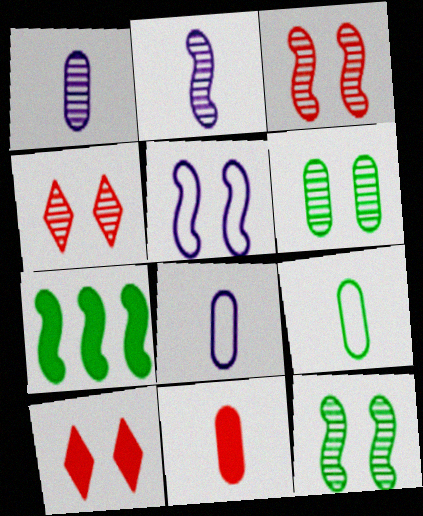[[1, 9, 11], 
[4, 7, 8], 
[5, 6, 10]]